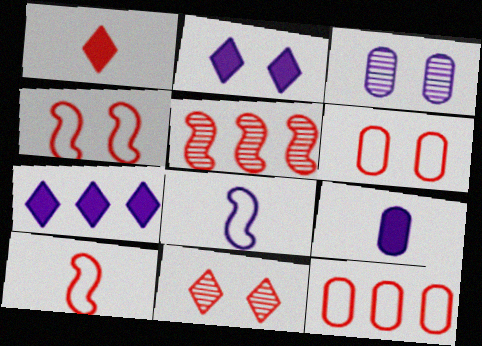[[1, 5, 6], 
[3, 7, 8]]